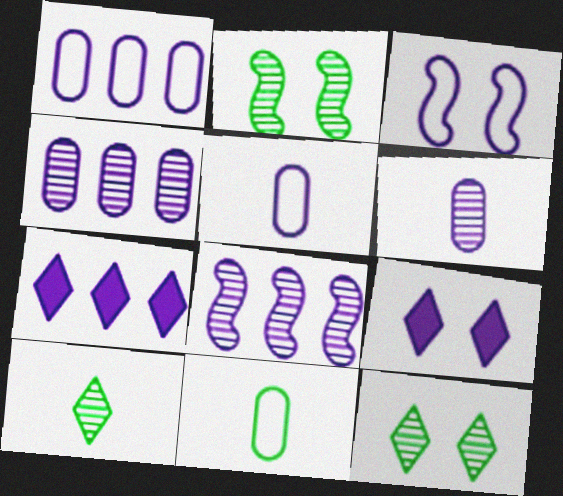[[1, 7, 8], 
[3, 6, 7], 
[5, 8, 9]]